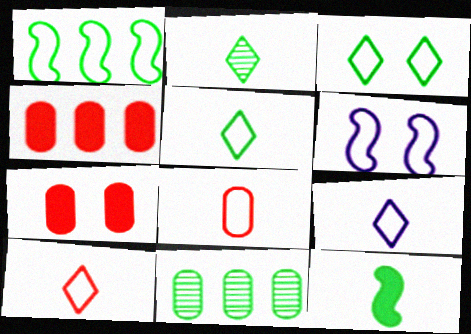[[2, 4, 6], 
[3, 11, 12], 
[5, 9, 10]]